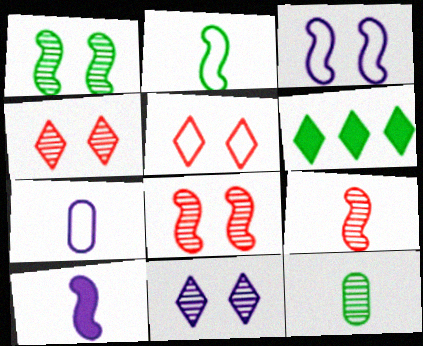[[2, 9, 10], 
[6, 7, 8]]